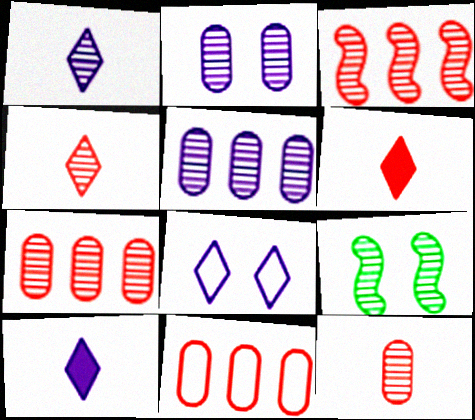[[1, 7, 9], 
[4, 5, 9], 
[9, 10, 11]]